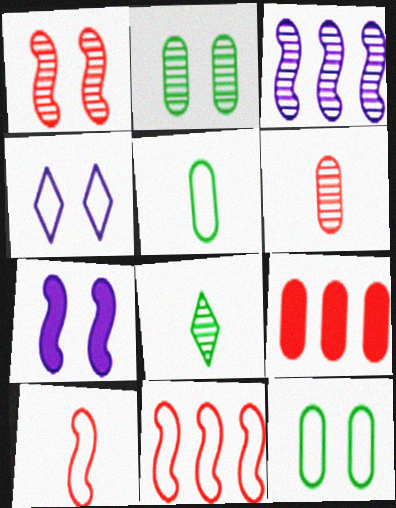[[4, 5, 11]]